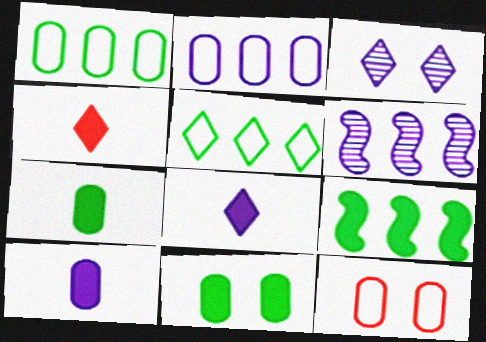[[3, 4, 5]]